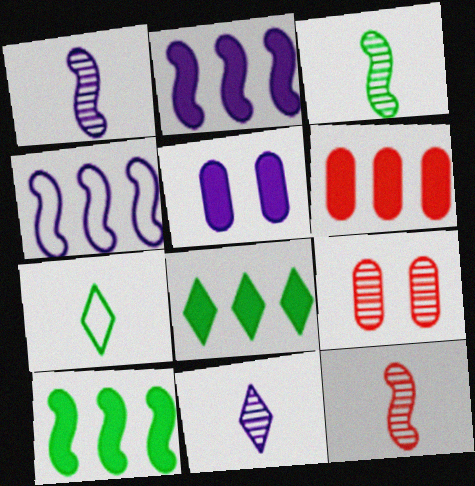[[1, 3, 12], 
[2, 6, 8], 
[2, 7, 9], 
[4, 5, 11]]